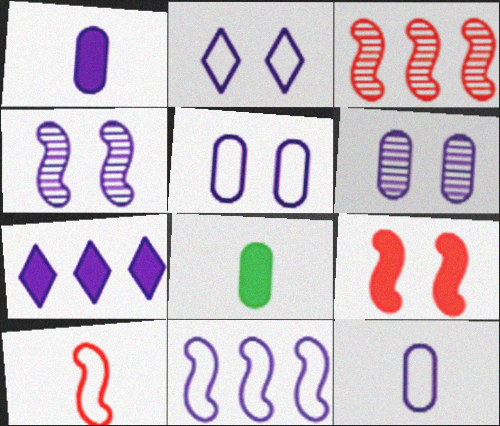[[2, 3, 8], 
[2, 11, 12], 
[3, 9, 10], 
[4, 7, 12], 
[7, 8, 9]]